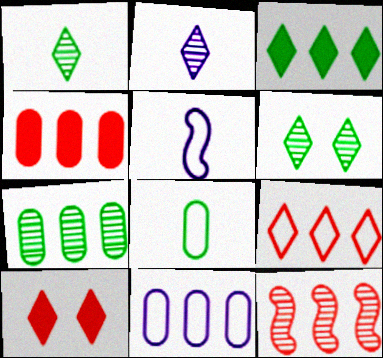[[3, 11, 12], 
[4, 5, 6], 
[4, 7, 11], 
[4, 9, 12], 
[5, 7, 10]]